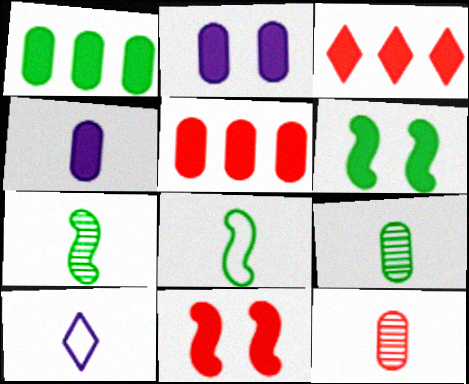[[3, 4, 6]]